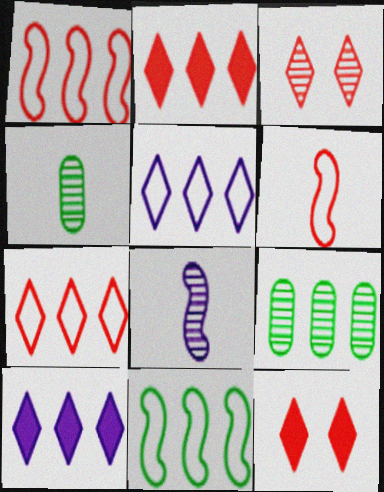[[1, 9, 10], 
[3, 8, 9]]